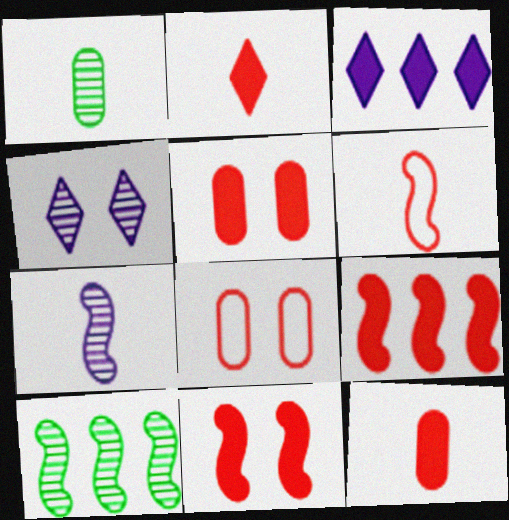[[2, 5, 9]]